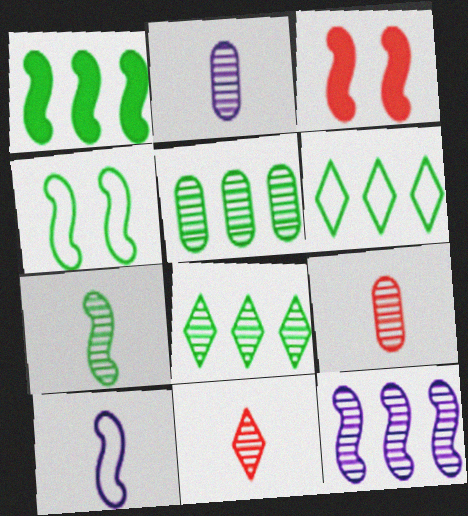[[1, 4, 7], 
[1, 5, 6], 
[2, 3, 6], 
[2, 7, 11]]